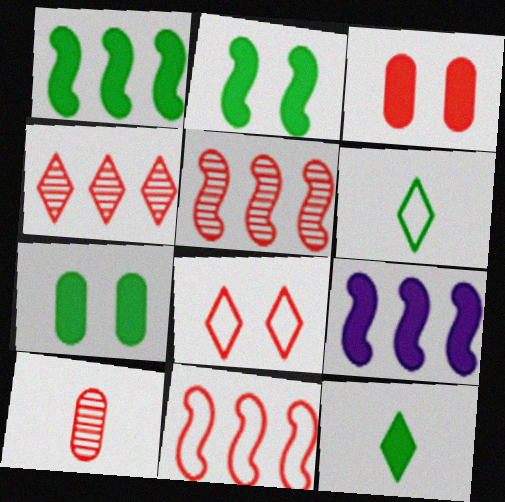[[1, 7, 12], 
[3, 9, 12]]